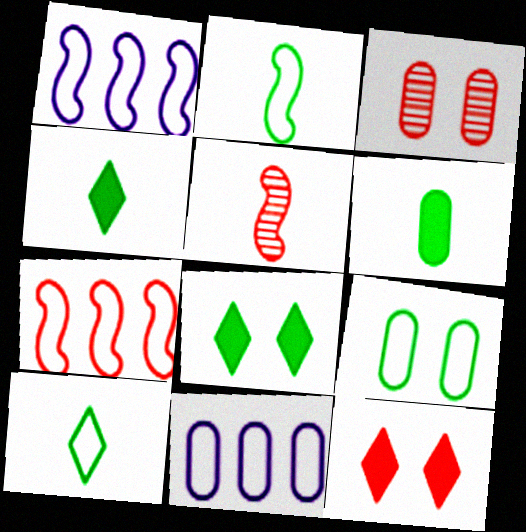[[1, 3, 4], 
[3, 6, 11], 
[5, 8, 11]]